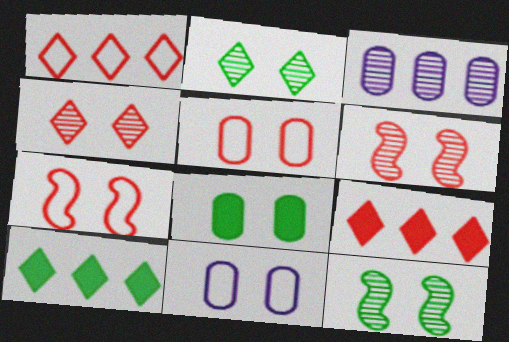[]